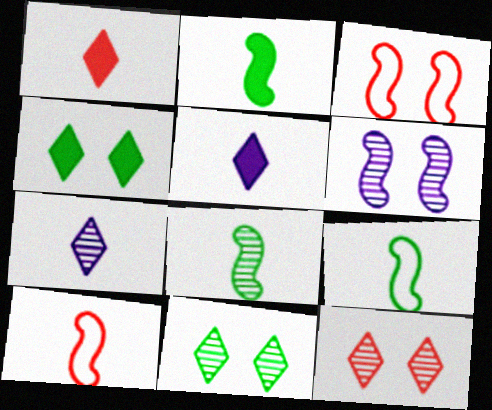[[2, 8, 9]]